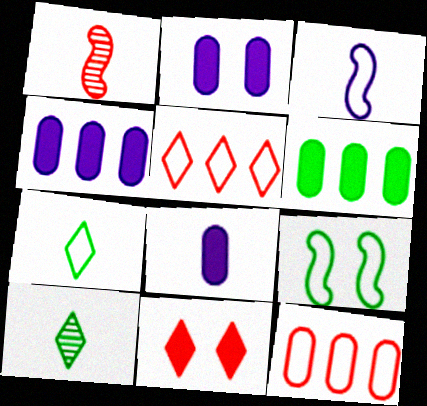[[1, 7, 8], 
[1, 11, 12], 
[2, 4, 8], 
[6, 9, 10]]